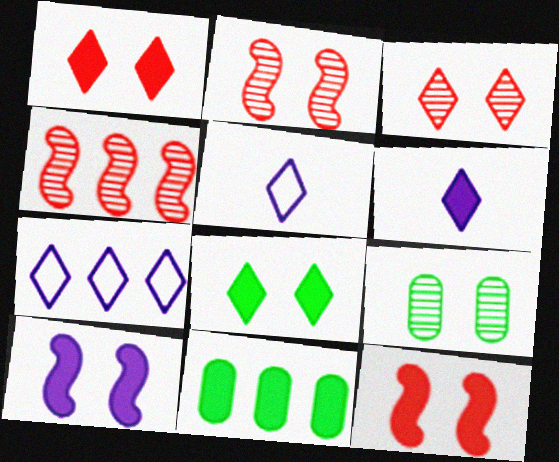[[2, 5, 11], 
[4, 7, 11], 
[6, 11, 12]]